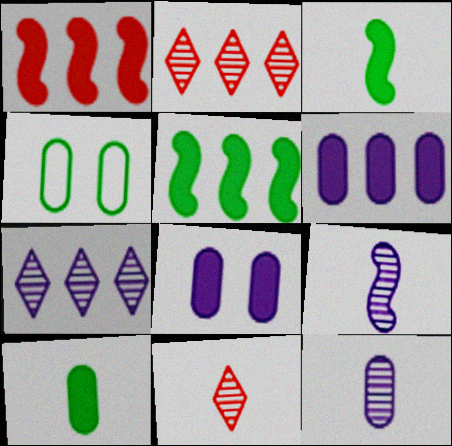[]